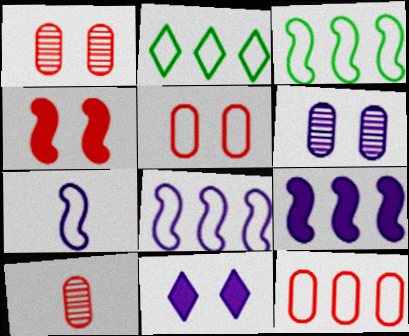[[2, 5, 7], 
[2, 8, 12], 
[3, 10, 11]]